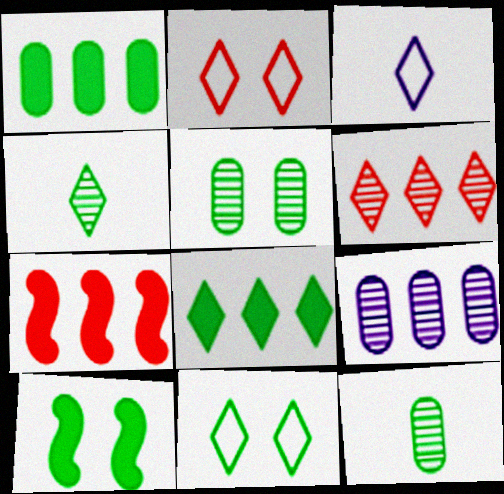[[3, 5, 7], 
[4, 8, 11], 
[5, 10, 11]]